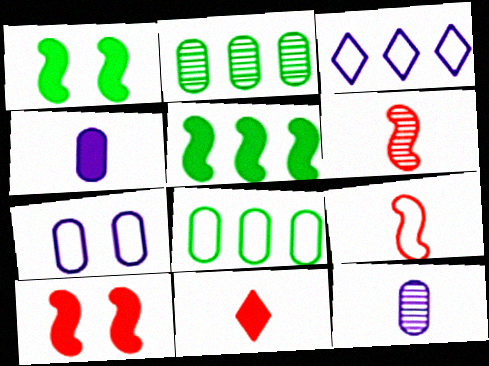[]